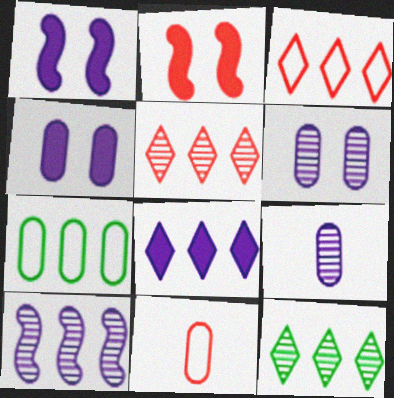[[1, 11, 12], 
[2, 5, 11], 
[3, 8, 12]]